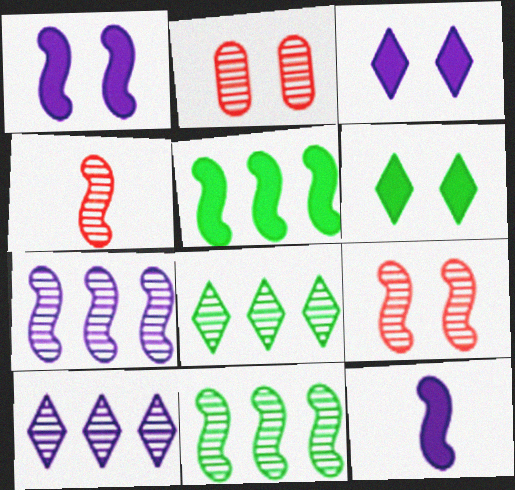[]